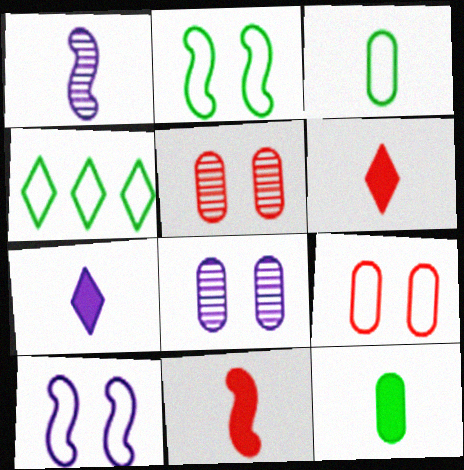[[1, 3, 6], 
[2, 3, 4], 
[4, 8, 11], 
[7, 11, 12]]